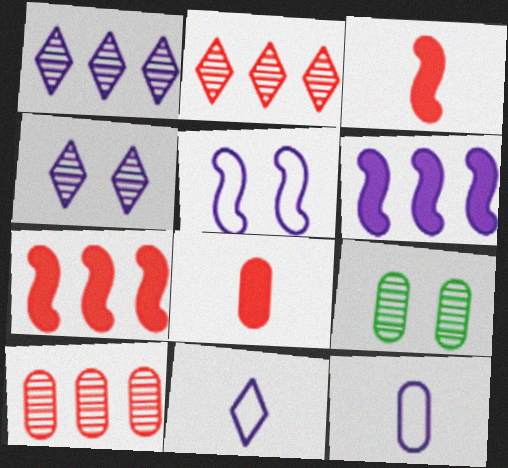[[4, 6, 12], 
[7, 9, 11]]